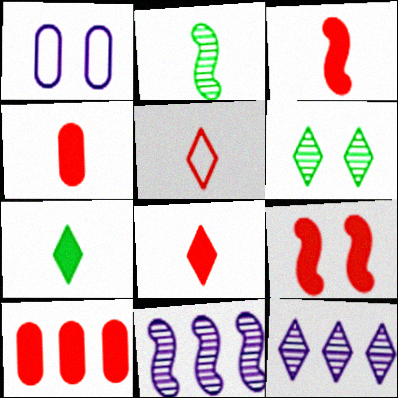[[1, 6, 9], 
[3, 4, 8], 
[8, 9, 10]]